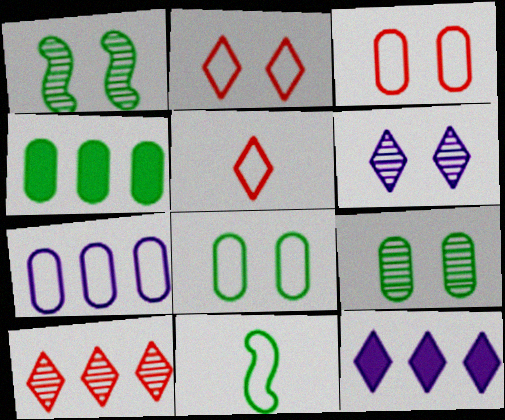[[2, 7, 11]]